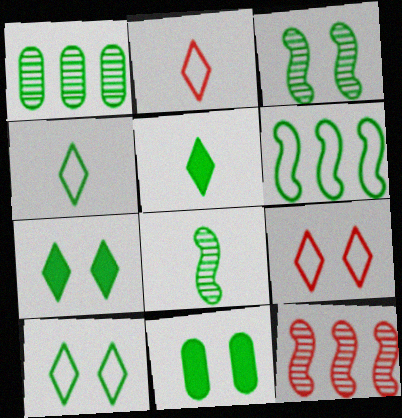[[3, 10, 11]]